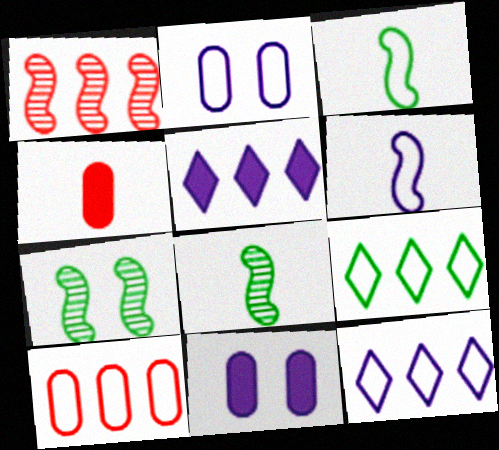[[2, 6, 12], 
[4, 7, 12]]